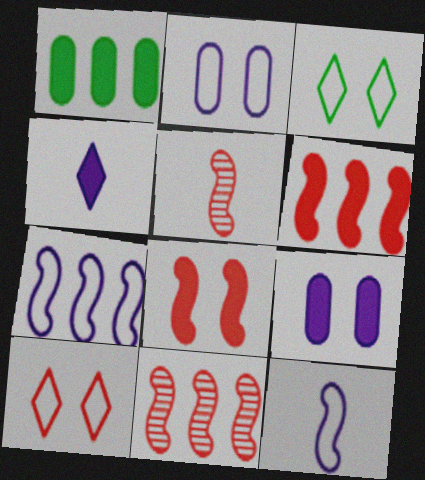[[1, 4, 8]]